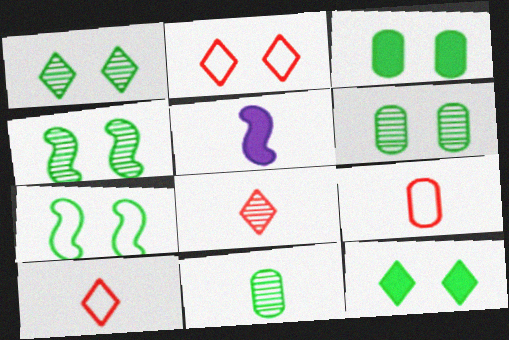[[1, 3, 7], 
[1, 4, 6], 
[5, 10, 11], 
[6, 7, 12]]